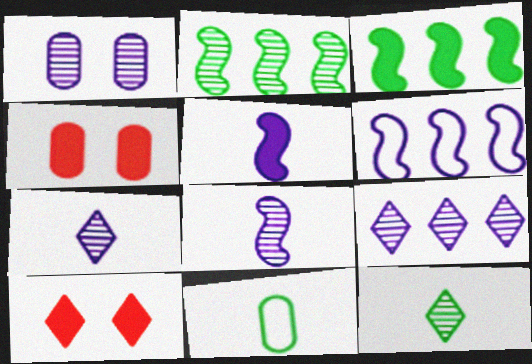[[1, 8, 9], 
[4, 6, 12]]